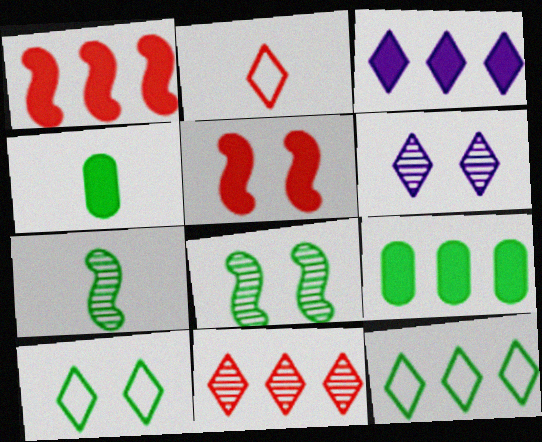[[1, 3, 9], 
[3, 4, 5], 
[3, 11, 12], 
[4, 8, 12], 
[7, 9, 10]]